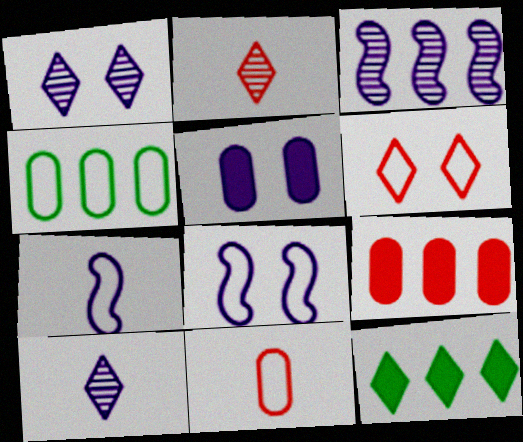[[1, 5, 8], 
[4, 6, 7], 
[6, 10, 12]]